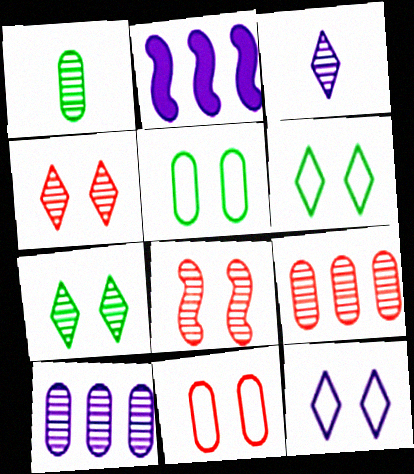[]